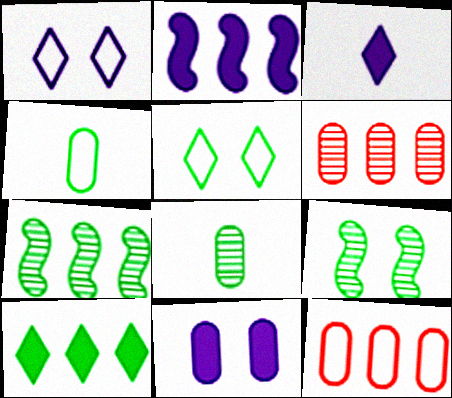[[2, 3, 11], 
[3, 9, 12], 
[4, 6, 11], 
[4, 9, 10], 
[8, 11, 12]]